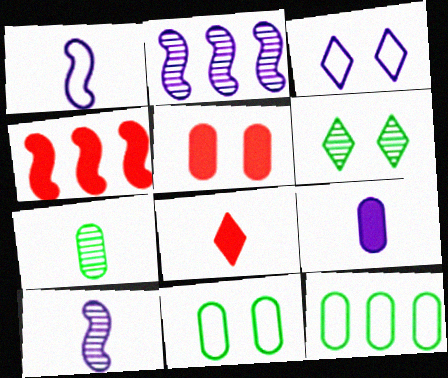[[1, 7, 8], 
[2, 3, 9], 
[2, 8, 11], 
[3, 4, 7], 
[4, 5, 8]]